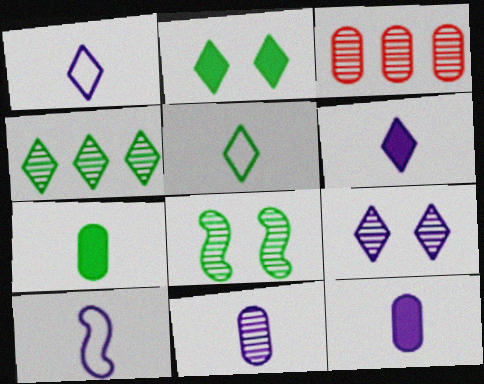[[2, 3, 10], 
[2, 4, 5], 
[6, 10, 11]]